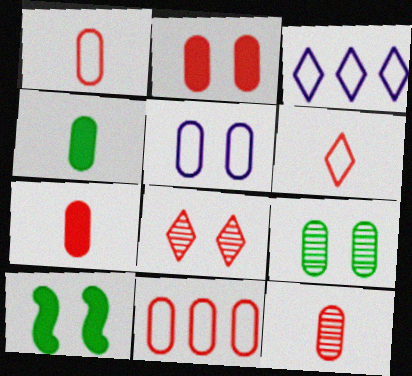[[1, 7, 12], 
[2, 5, 9], 
[2, 11, 12], 
[3, 10, 12], 
[5, 8, 10]]